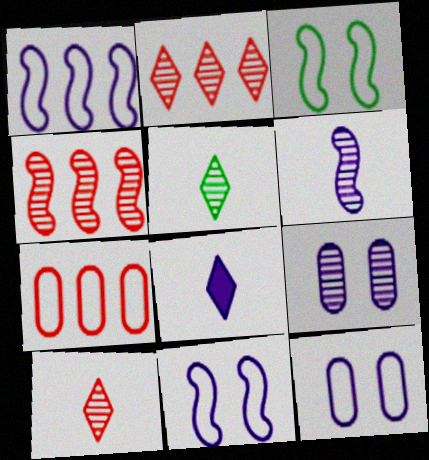[[1, 8, 9], 
[4, 5, 9]]